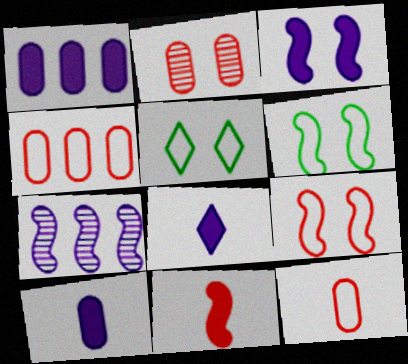[[1, 3, 8], 
[2, 3, 5], 
[6, 7, 11]]